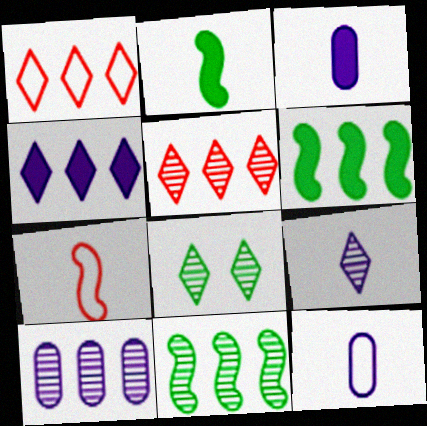[[1, 6, 10], 
[5, 8, 9], 
[5, 10, 11]]